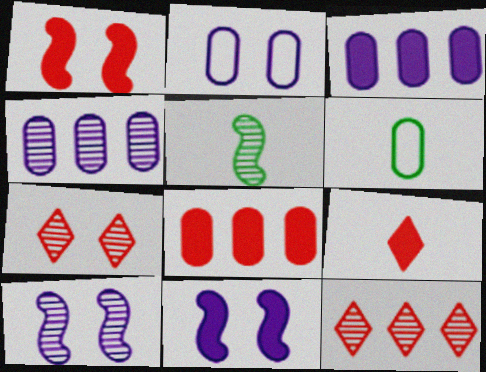[[1, 8, 9], 
[4, 5, 7], 
[6, 11, 12]]